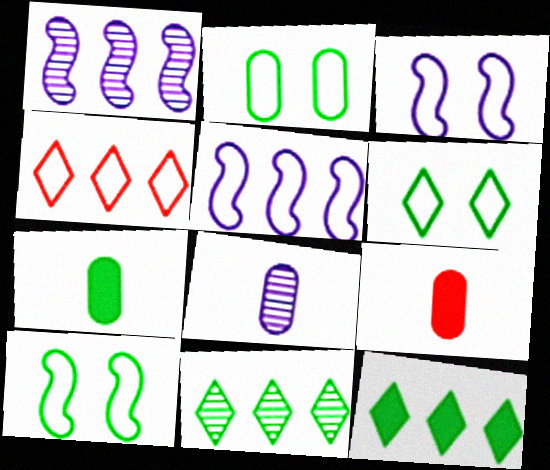[[1, 6, 9], 
[2, 6, 10], 
[3, 9, 11], 
[7, 10, 11]]